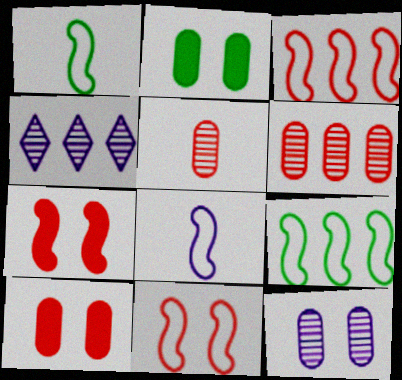[[1, 4, 10], 
[8, 9, 11]]